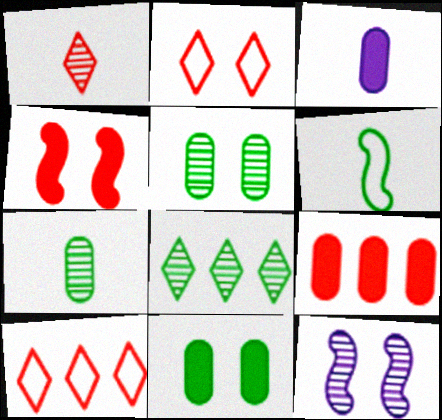[[1, 3, 6], 
[2, 11, 12], 
[3, 9, 11], 
[6, 8, 11]]